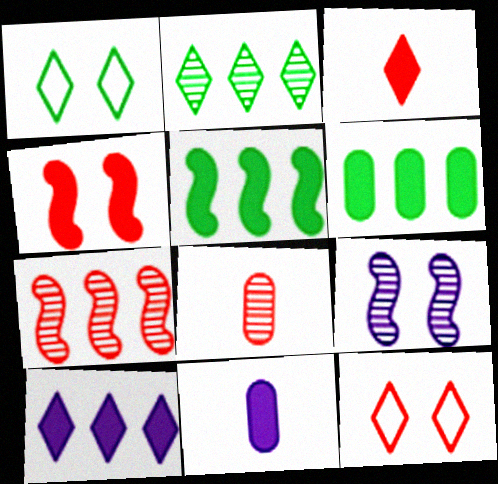[[1, 7, 11], 
[2, 8, 9]]